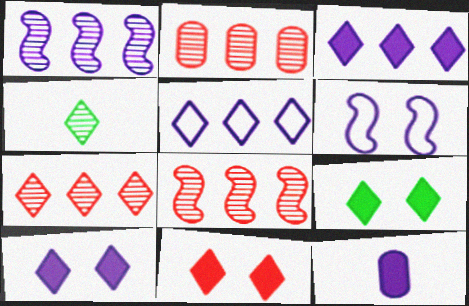[[2, 7, 8], 
[4, 5, 11], 
[9, 10, 11]]